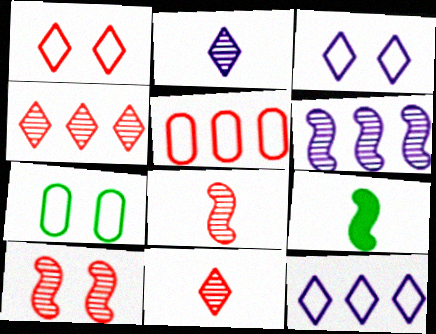[]